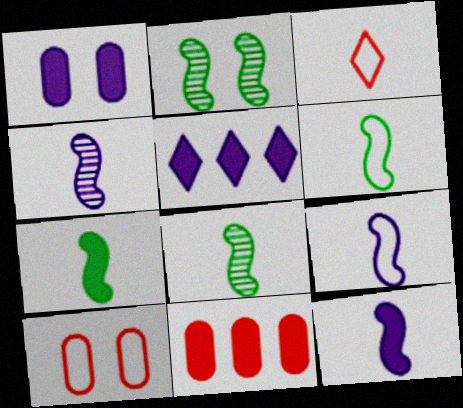[[1, 5, 12], 
[4, 9, 12], 
[5, 8, 10], 
[6, 7, 8]]